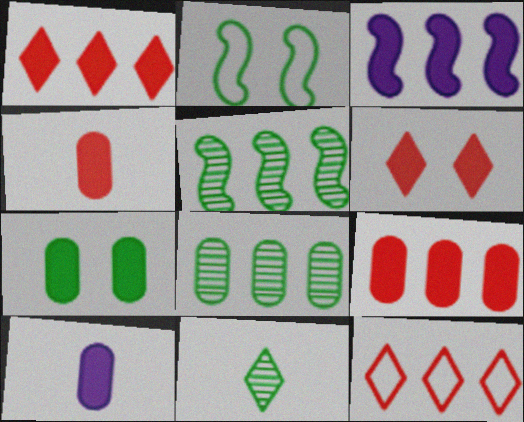[[3, 8, 12], 
[7, 9, 10]]